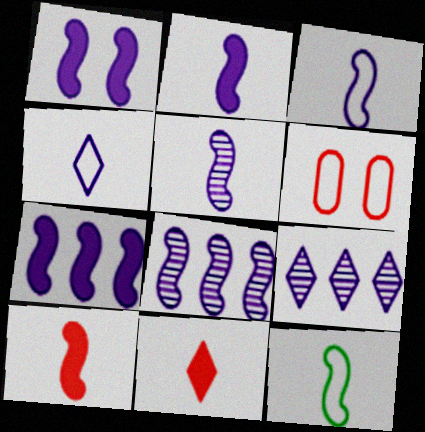[[1, 2, 7], 
[1, 3, 8], 
[2, 3, 5], 
[5, 10, 12]]